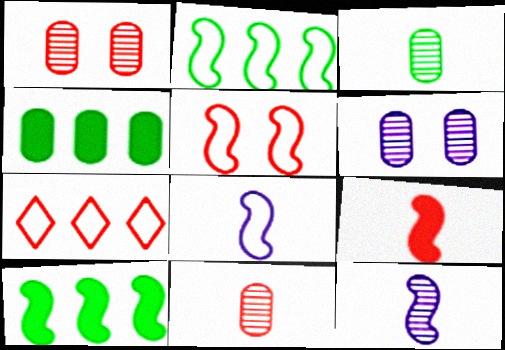[[1, 7, 9], 
[2, 5, 8], 
[5, 10, 12]]